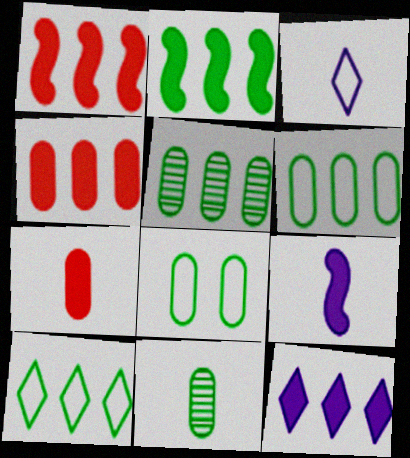[[2, 4, 12], 
[2, 5, 10]]